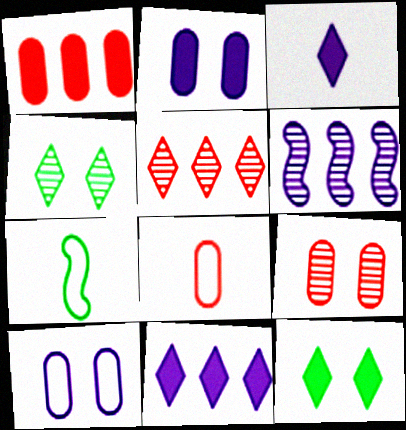[[1, 8, 9], 
[2, 5, 7], 
[3, 6, 10], 
[6, 8, 12], 
[7, 9, 11]]